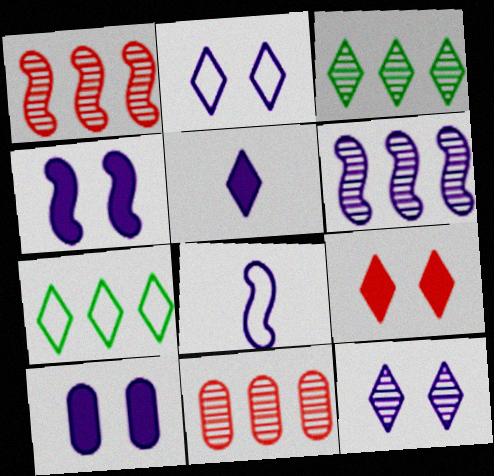[[3, 6, 11], 
[4, 6, 8]]